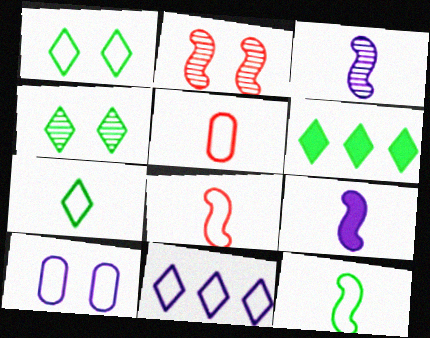[[4, 6, 7]]